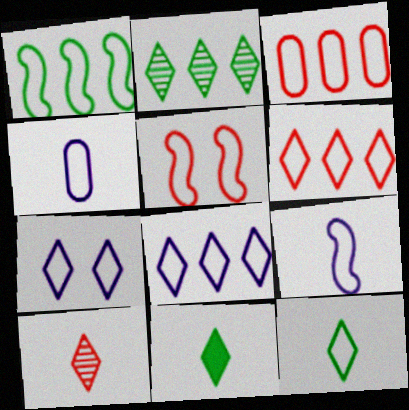[[1, 3, 8], 
[1, 5, 9], 
[6, 7, 12]]